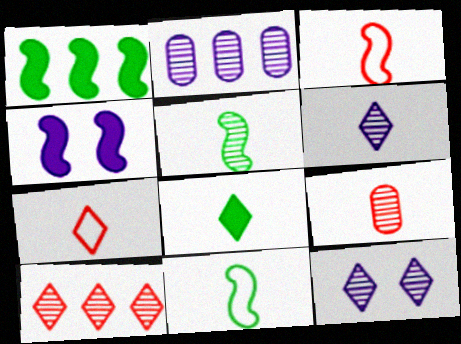[[5, 6, 9], 
[6, 7, 8]]